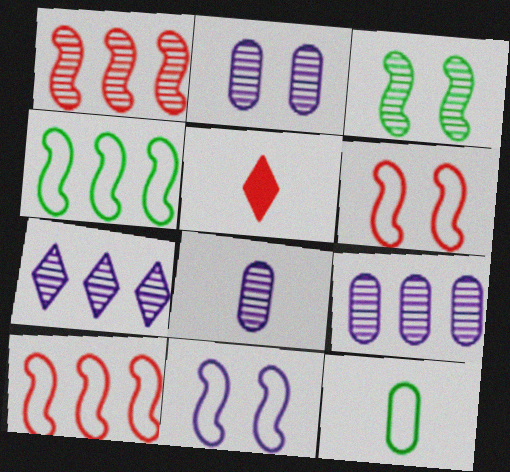[[2, 4, 5], 
[2, 8, 9]]